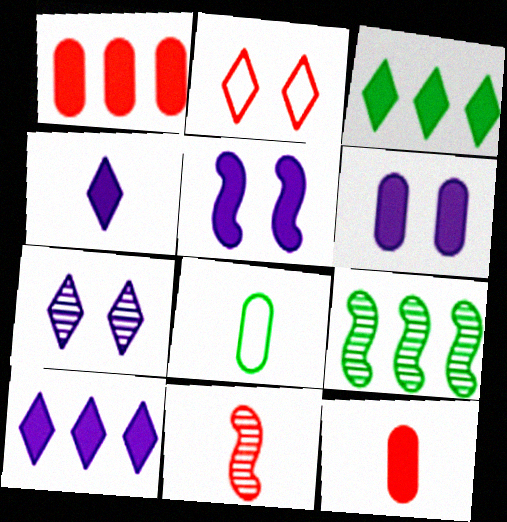[[1, 2, 11], 
[3, 5, 12], 
[4, 8, 11]]